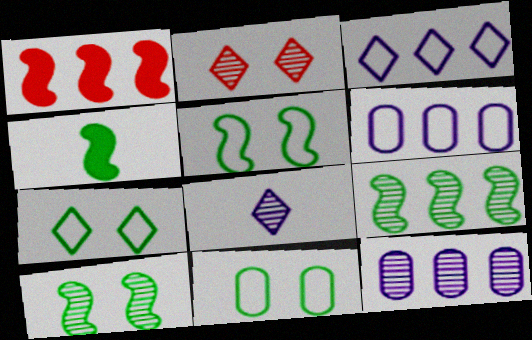[[1, 8, 11], 
[2, 4, 6], 
[4, 5, 9], 
[5, 7, 11]]